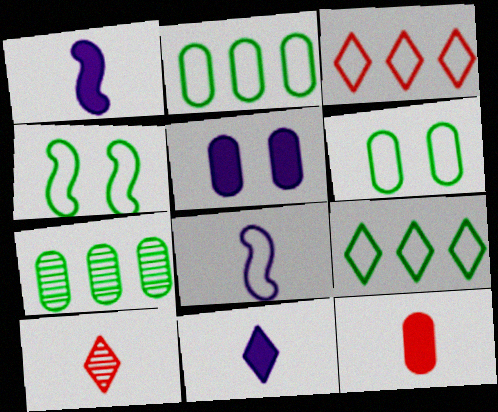[[3, 6, 8]]